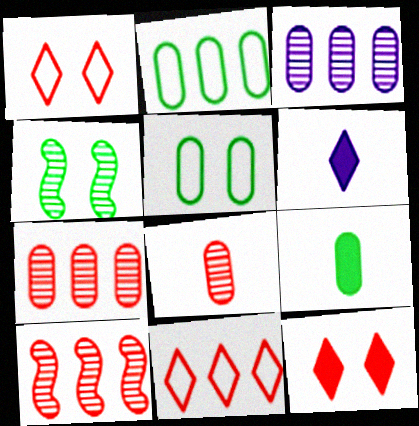[[5, 6, 10]]